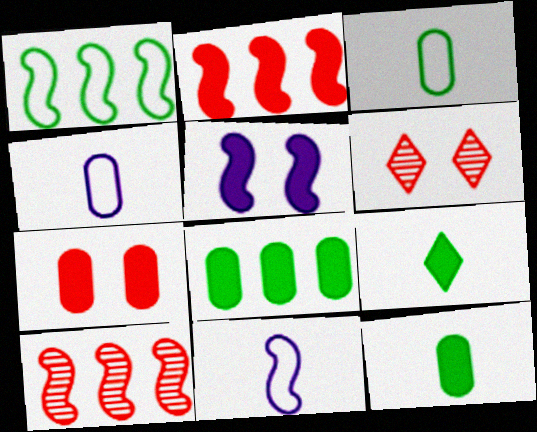[[6, 8, 11]]